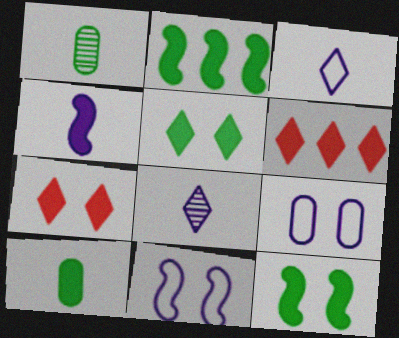[[1, 6, 11], 
[2, 5, 10]]